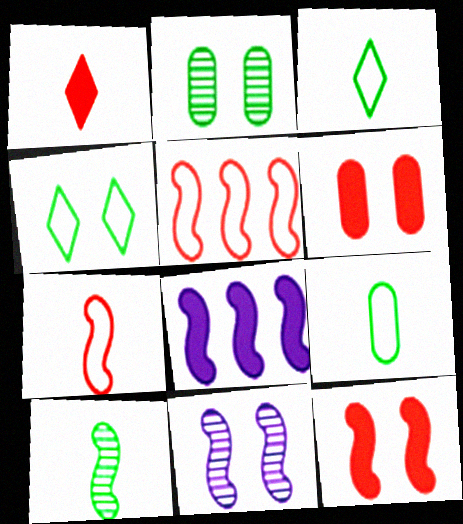[[4, 6, 11]]